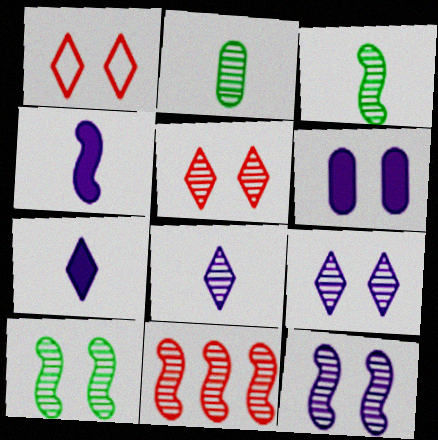[[1, 6, 10], 
[2, 9, 11], 
[3, 11, 12]]